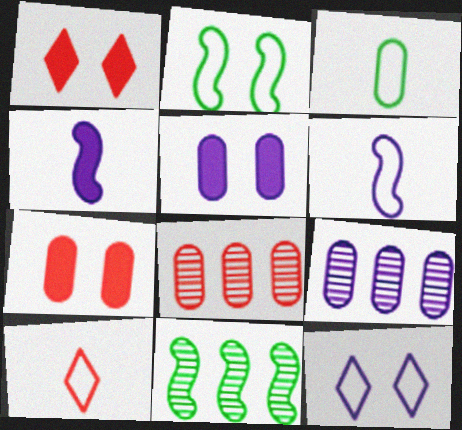[[3, 5, 8], 
[3, 6, 10], 
[3, 7, 9], 
[4, 9, 12], 
[5, 10, 11]]